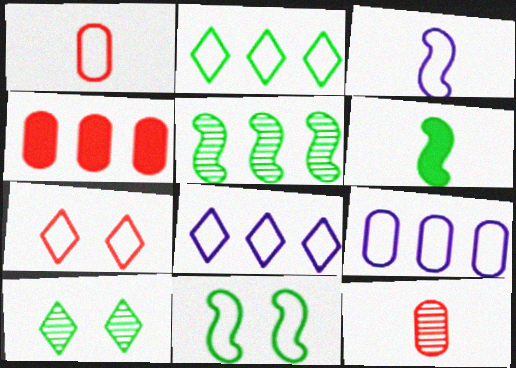[[1, 8, 11], 
[3, 4, 10], 
[4, 5, 8], 
[5, 6, 11]]